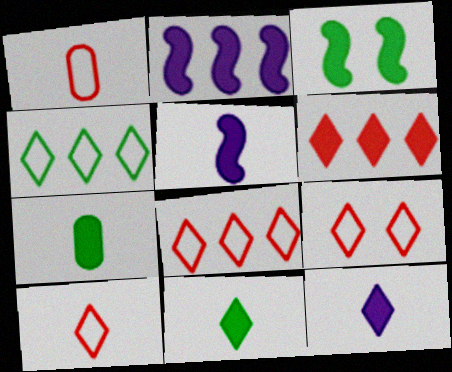[[8, 9, 10]]